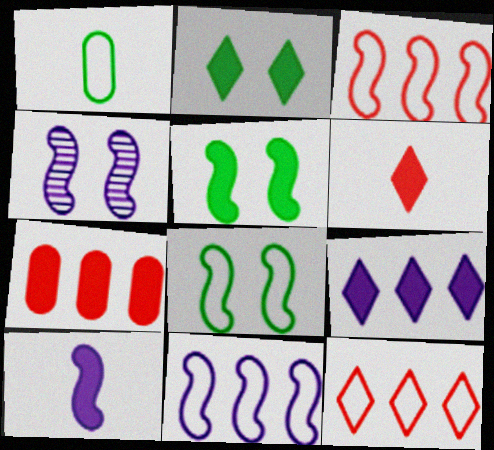[[2, 6, 9], 
[2, 7, 10], 
[4, 10, 11]]